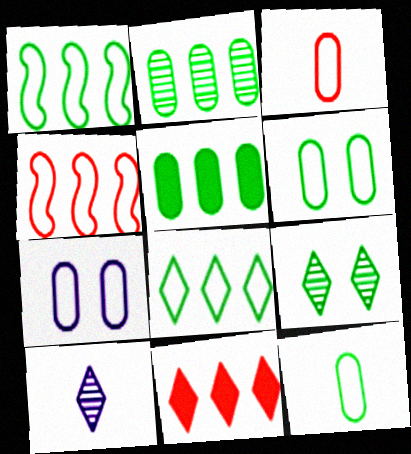[]